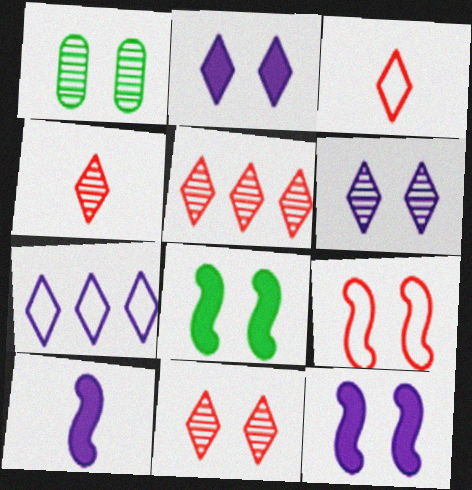[[1, 2, 9], 
[4, 5, 11]]